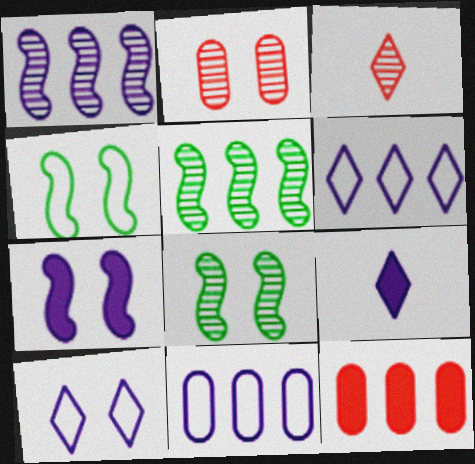[[5, 6, 12]]